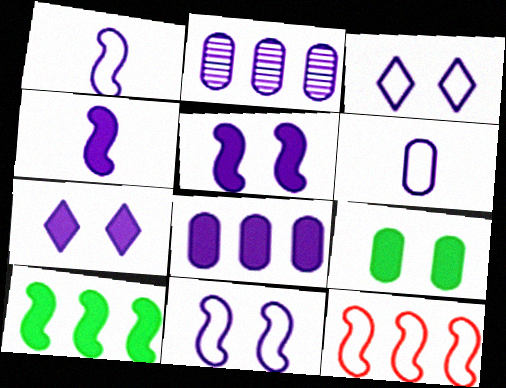[[1, 2, 7], 
[2, 3, 4], 
[4, 7, 8]]